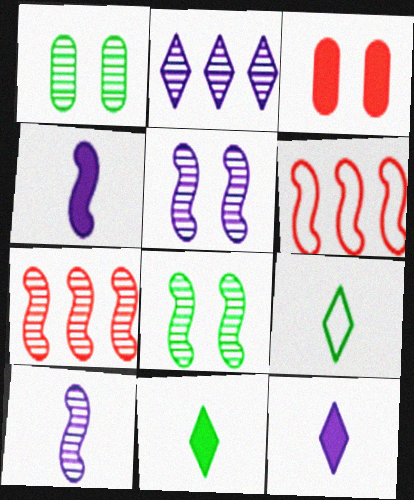[[1, 6, 12], 
[4, 6, 8], 
[7, 8, 10]]